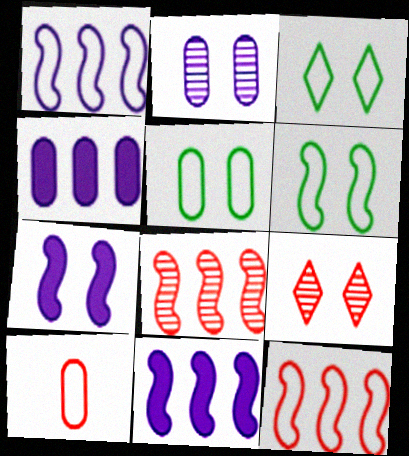[[1, 3, 10], 
[3, 5, 6], 
[5, 7, 9]]